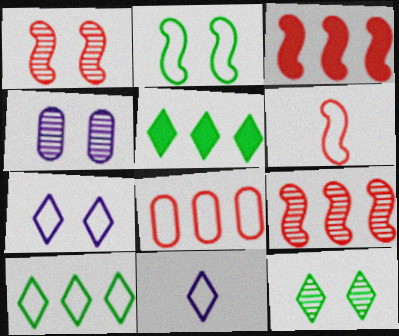[[1, 3, 6], 
[1, 4, 12], 
[2, 8, 11], 
[4, 5, 6]]